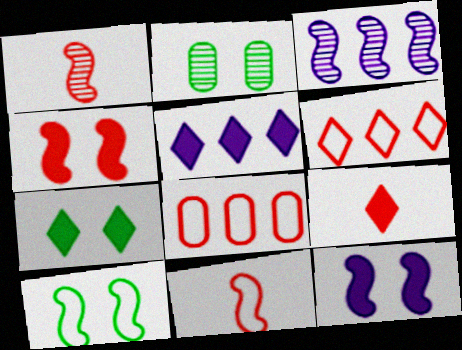[[2, 5, 11], 
[2, 7, 10], 
[5, 7, 9]]